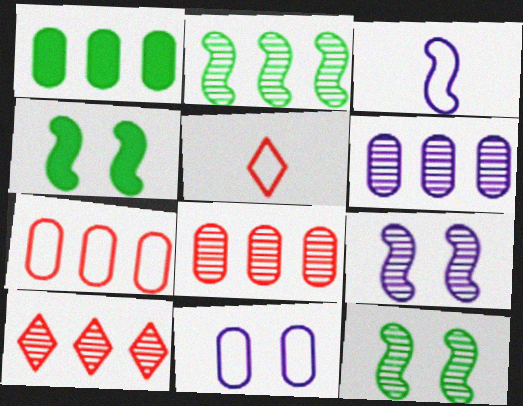[[1, 5, 9], 
[1, 6, 7], 
[2, 6, 10], 
[4, 5, 6]]